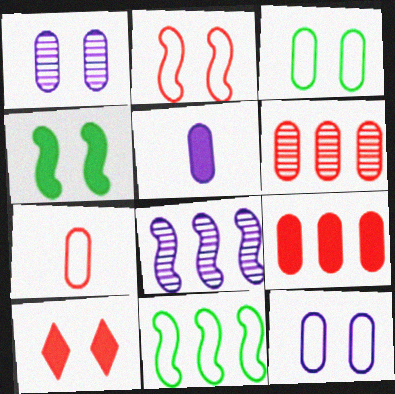[[3, 5, 6]]